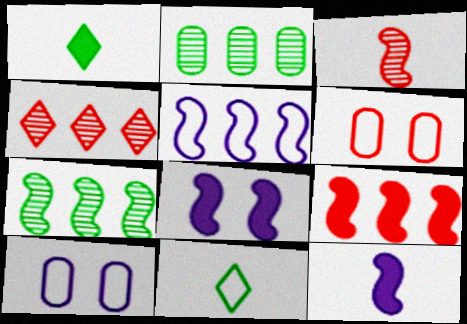[[5, 6, 11], 
[5, 7, 9]]